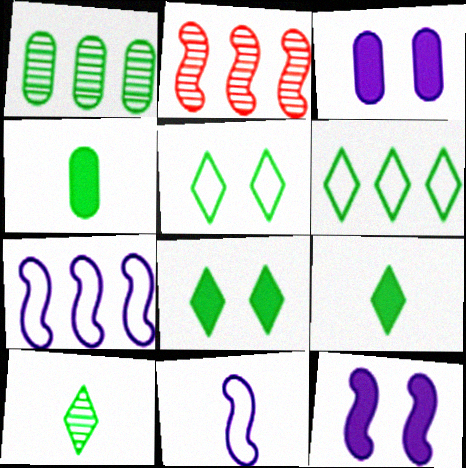[[6, 8, 10]]